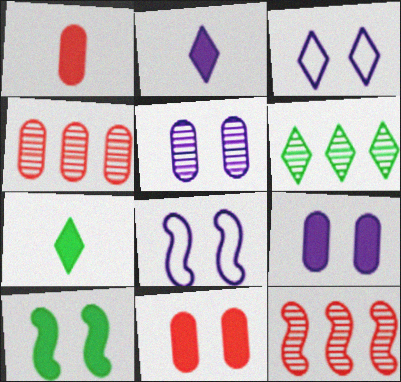[[1, 6, 8], 
[4, 7, 8]]